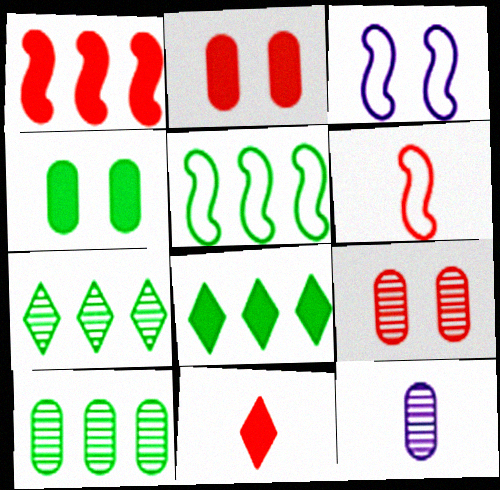[[1, 2, 11], 
[3, 5, 6], 
[3, 10, 11], 
[5, 8, 10], 
[9, 10, 12]]